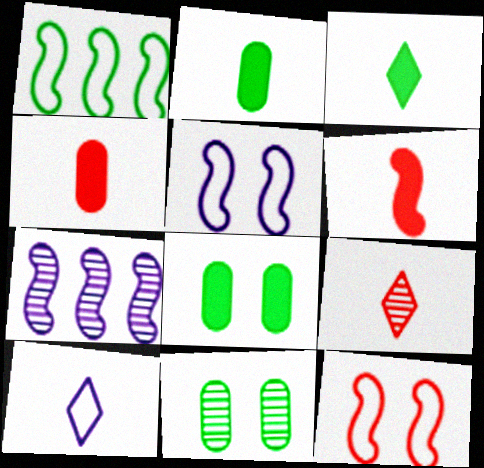[[1, 3, 11], 
[3, 9, 10], 
[7, 9, 11]]